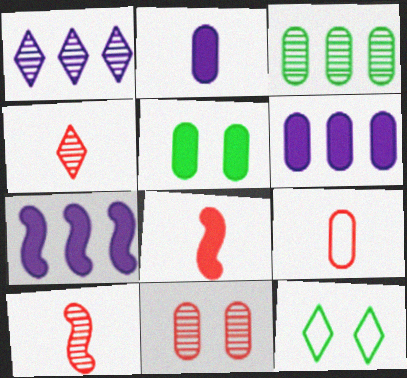[[4, 8, 9], 
[6, 10, 12]]